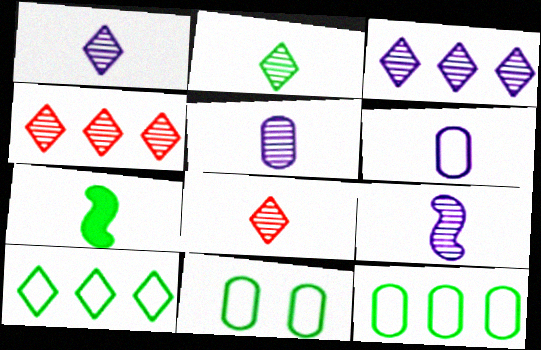[[1, 2, 8], 
[1, 5, 9], 
[6, 7, 8]]